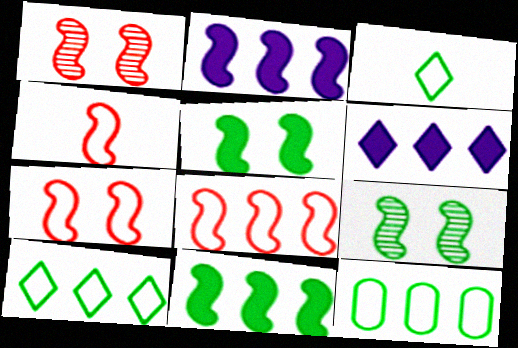[[2, 4, 9], 
[4, 7, 8]]